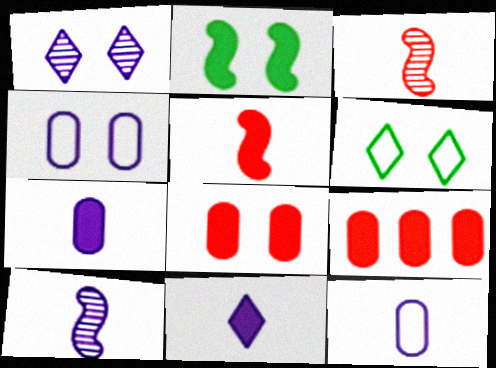[[2, 9, 11], 
[6, 9, 10], 
[10, 11, 12]]